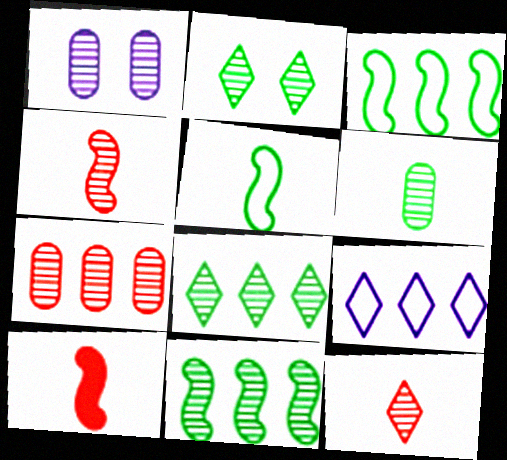[[1, 4, 8], 
[1, 6, 7], 
[1, 11, 12], 
[2, 6, 11]]